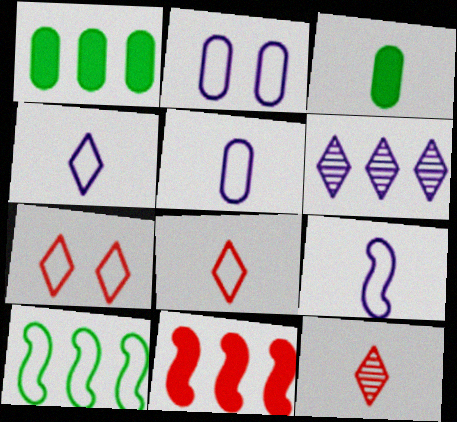[[2, 8, 10], 
[3, 9, 12], 
[4, 5, 9], 
[5, 7, 10]]